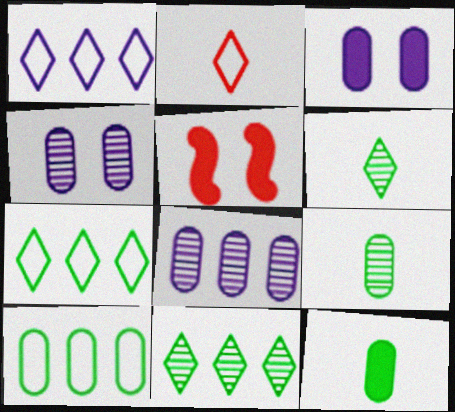[[1, 5, 9]]